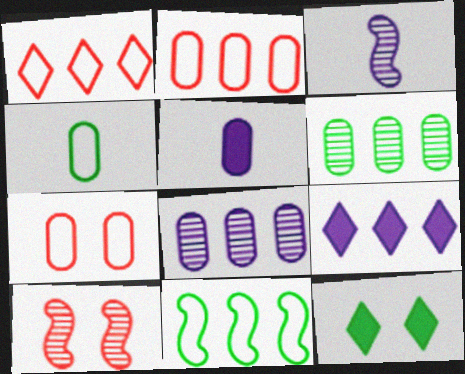[[2, 3, 12], 
[4, 9, 10], 
[5, 6, 7]]